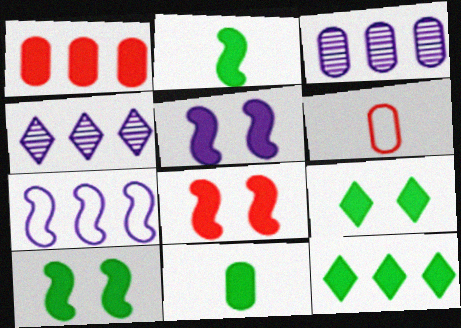[[4, 6, 10], 
[5, 8, 10], 
[10, 11, 12]]